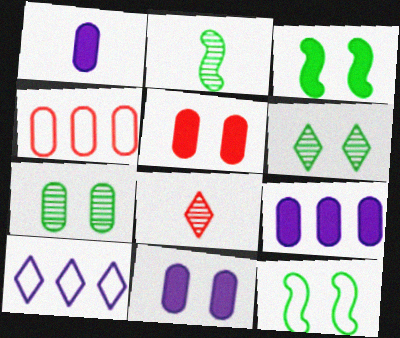[[1, 4, 7], 
[1, 9, 11], 
[2, 5, 10], 
[8, 9, 12]]